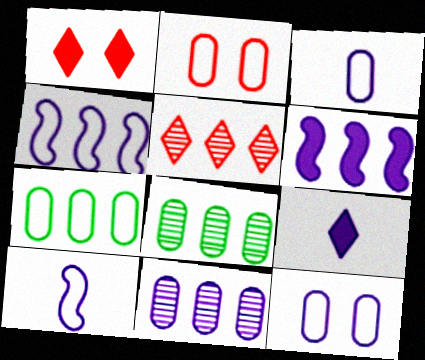[[1, 8, 10], 
[2, 3, 7], 
[5, 6, 7]]